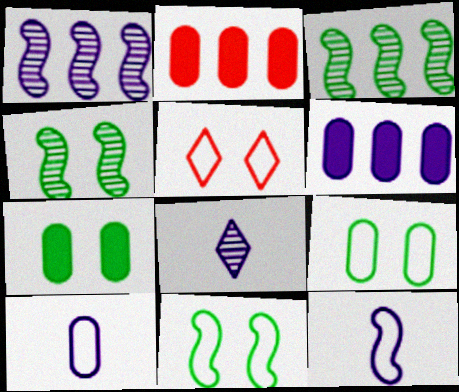[[2, 8, 11]]